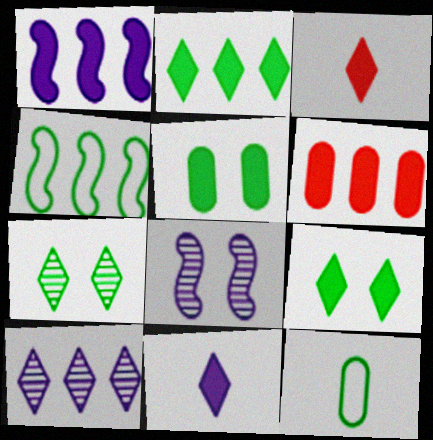[[1, 2, 6], 
[1, 3, 5], 
[4, 6, 10]]